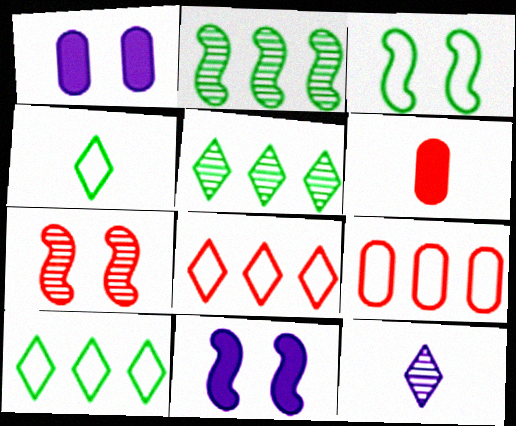[[3, 7, 11], 
[6, 7, 8]]